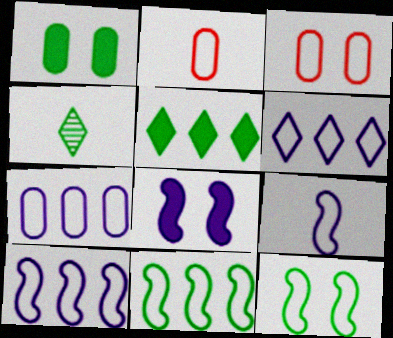[[1, 4, 11], 
[2, 6, 12], 
[6, 7, 10]]